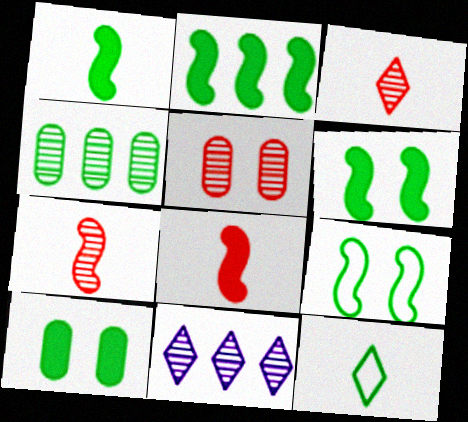[[1, 2, 6], 
[4, 6, 12]]